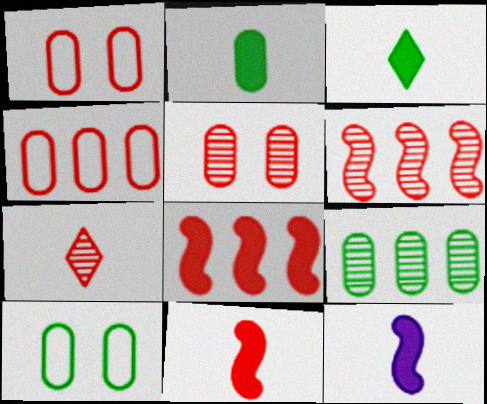[[1, 7, 8], 
[2, 9, 10], 
[5, 6, 7]]